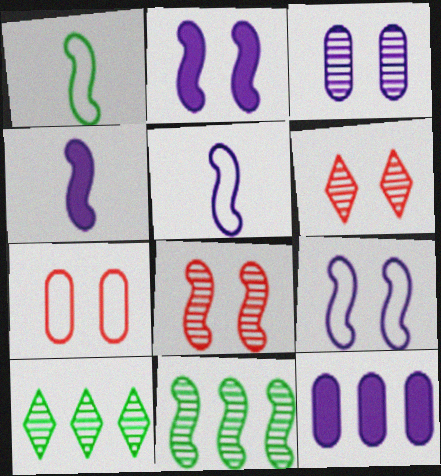[[1, 6, 12], 
[4, 7, 10]]